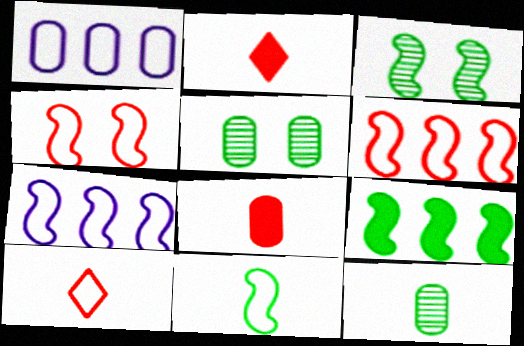[[1, 2, 3], 
[1, 5, 8], 
[2, 5, 7], 
[3, 9, 11], 
[4, 7, 11]]